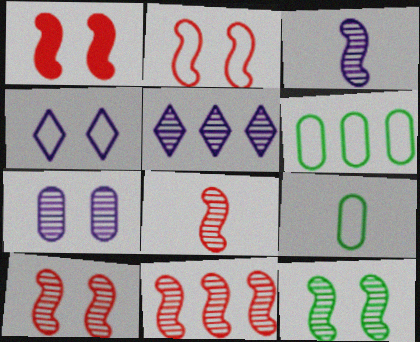[[1, 2, 10], 
[1, 5, 9], 
[3, 5, 7], 
[3, 11, 12], 
[8, 10, 11]]